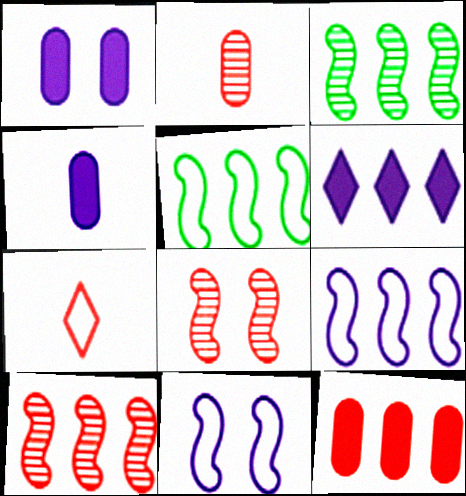[[1, 3, 7], 
[7, 8, 12]]